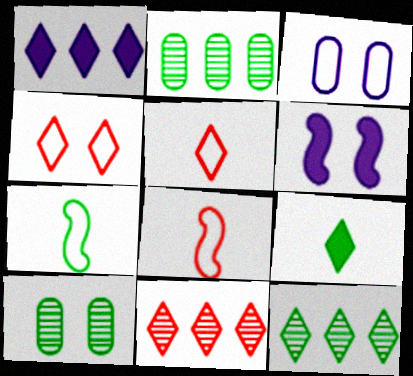[[1, 8, 10], 
[2, 5, 6], 
[4, 6, 10]]